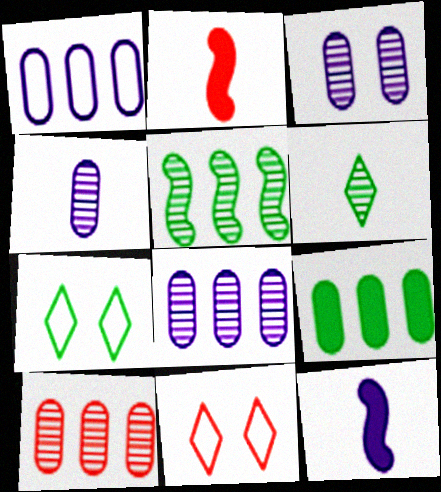[[1, 9, 10], 
[2, 7, 8], 
[2, 10, 11], 
[3, 4, 8], 
[7, 10, 12]]